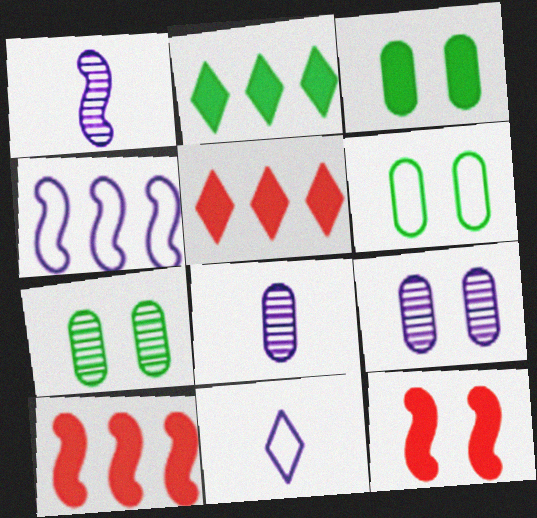[[1, 5, 6], 
[3, 6, 7], 
[7, 10, 11]]